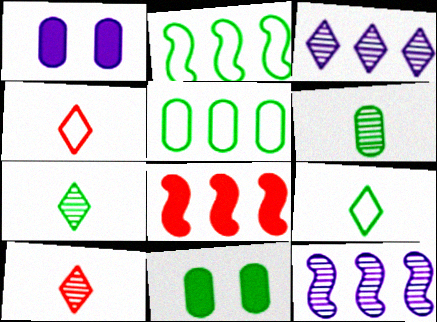[[1, 2, 10], 
[2, 7, 11], 
[2, 8, 12], 
[3, 5, 8], 
[4, 11, 12], 
[5, 6, 11]]